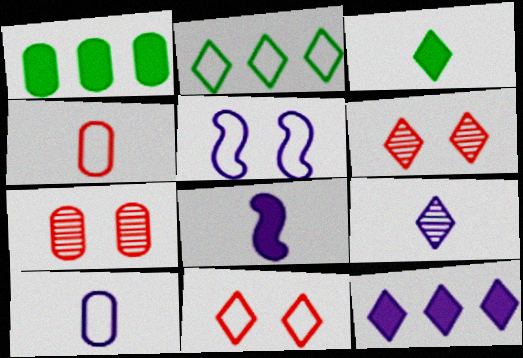[[1, 7, 10], 
[2, 4, 5], 
[2, 7, 8], 
[8, 9, 10]]